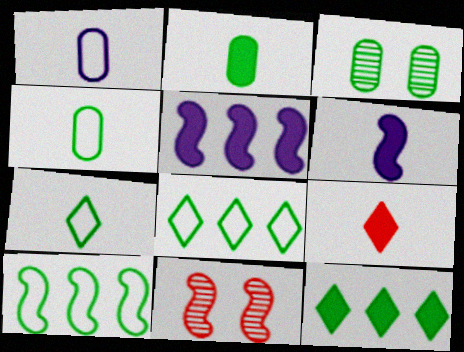[[1, 11, 12], 
[2, 6, 9], 
[6, 10, 11]]